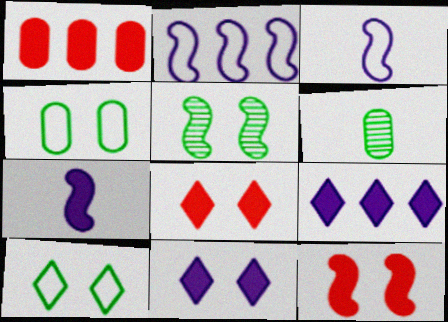[[2, 6, 8]]